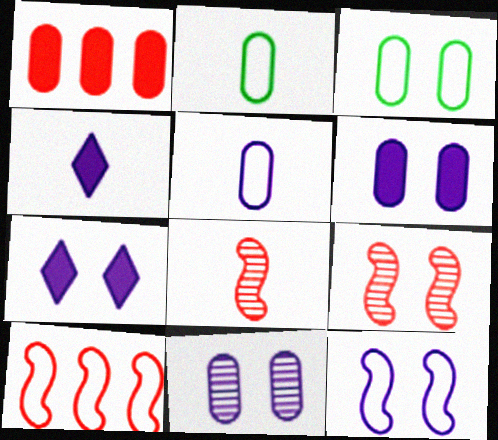[[1, 2, 11], 
[2, 4, 8], 
[3, 7, 9], 
[7, 11, 12]]